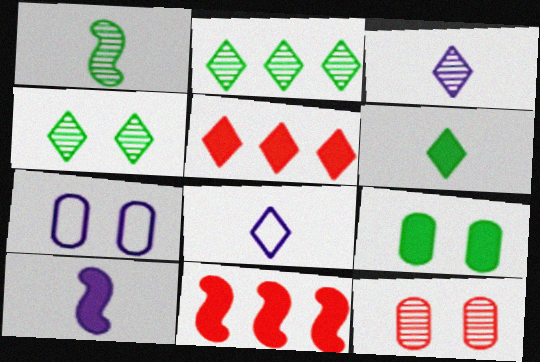[[1, 5, 7], 
[4, 5, 8], 
[5, 9, 10], 
[7, 9, 12]]